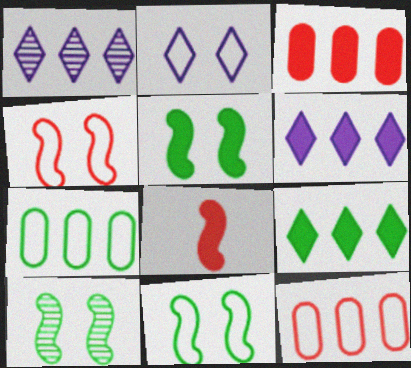[[5, 10, 11]]